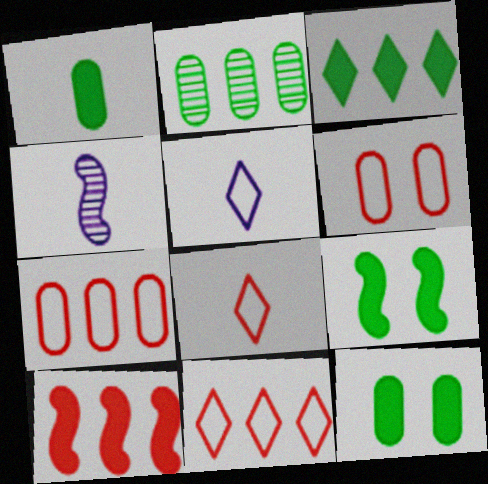[[1, 3, 9], 
[1, 4, 8], 
[3, 4, 6], 
[4, 11, 12]]